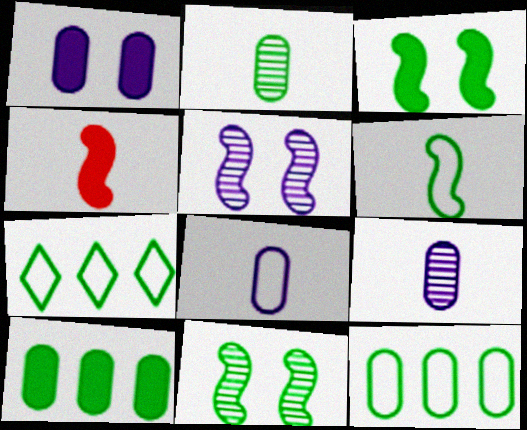[[2, 3, 7]]